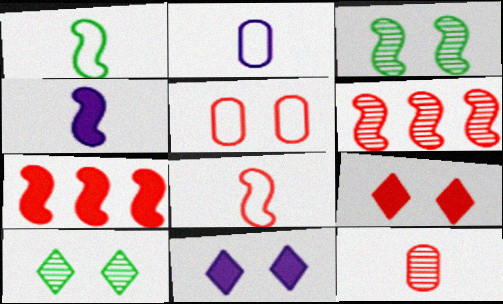[[2, 7, 10], 
[3, 5, 11]]